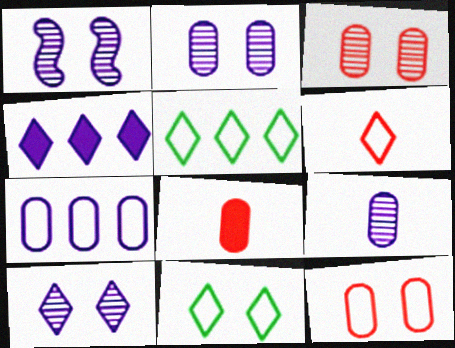[[1, 2, 10], 
[1, 5, 8]]